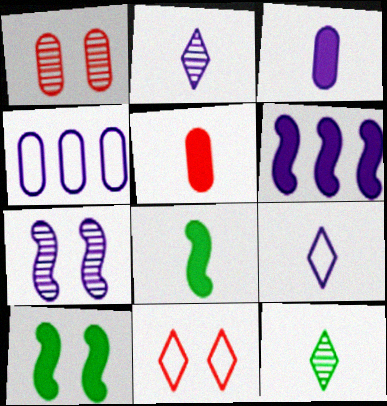[]